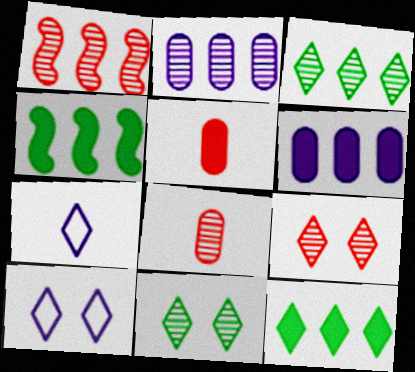[[1, 2, 3], 
[1, 8, 9], 
[4, 8, 10], 
[7, 9, 12]]